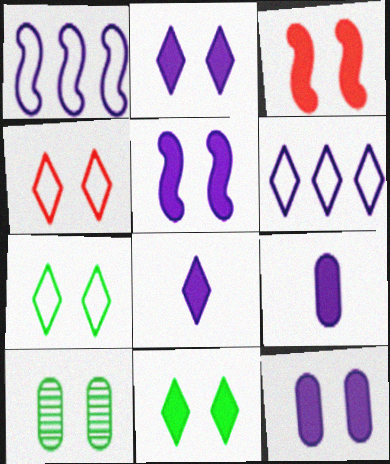[[2, 5, 12], 
[3, 11, 12], 
[4, 5, 10]]